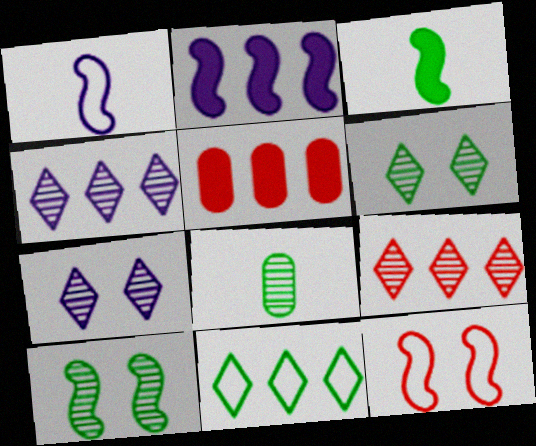[[1, 5, 6]]